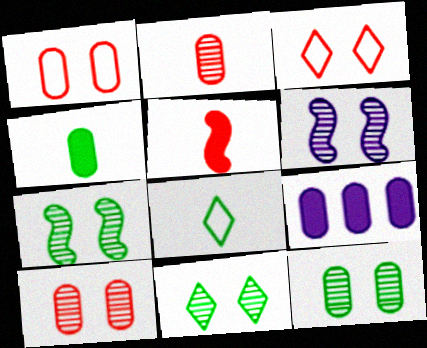[[6, 10, 11], 
[7, 11, 12]]